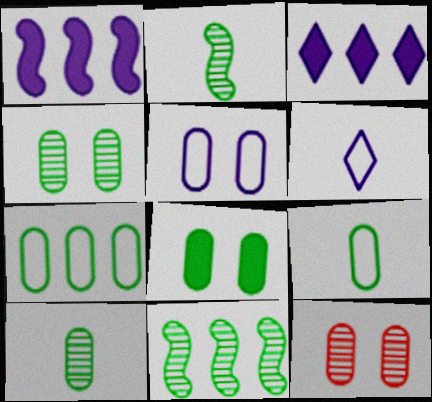[[5, 8, 12], 
[7, 8, 10]]